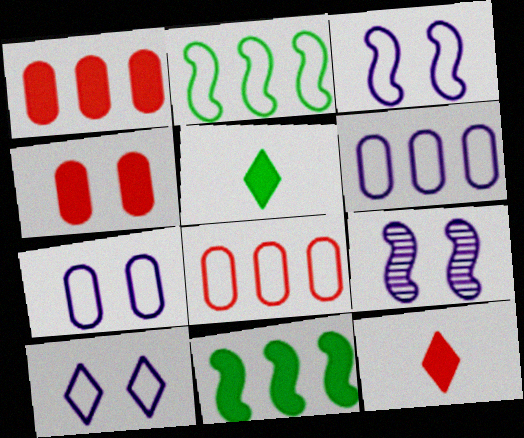[[3, 7, 10], 
[5, 8, 9]]